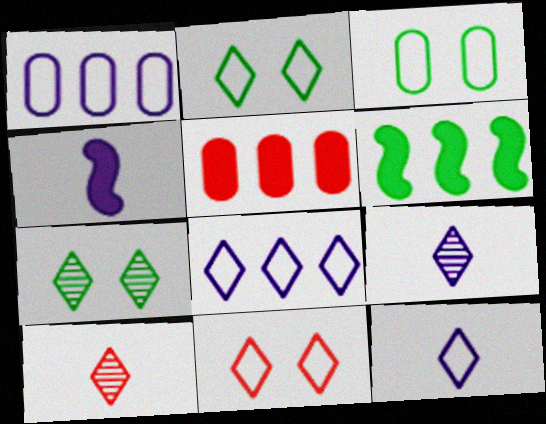[]